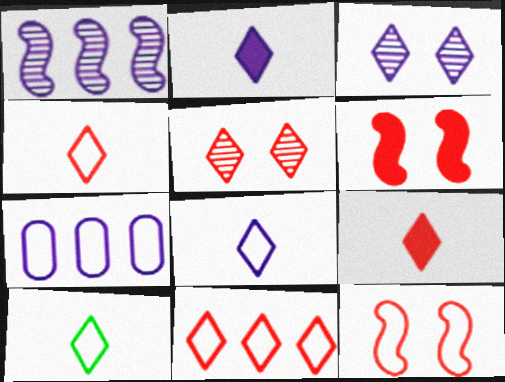[[4, 8, 10], 
[5, 9, 11], 
[7, 10, 12]]